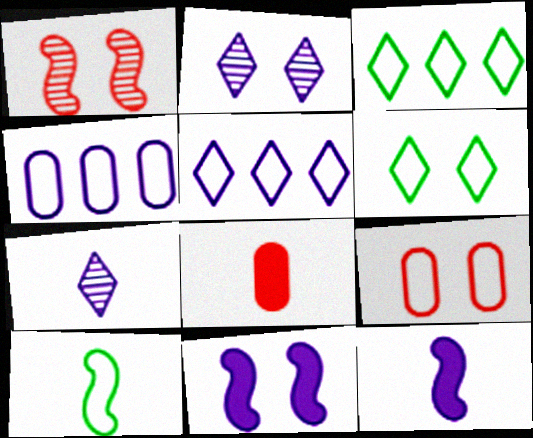[[2, 4, 12], 
[4, 7, 11], 
[5, 9, 10], 
[7, 8, 10]]